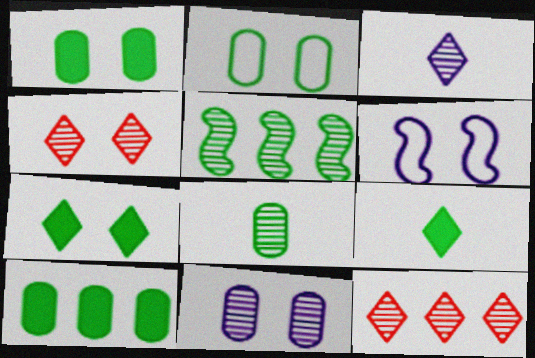[[1, 4, 6], 
[2, 5, 9], 
[2, 8, 10]]